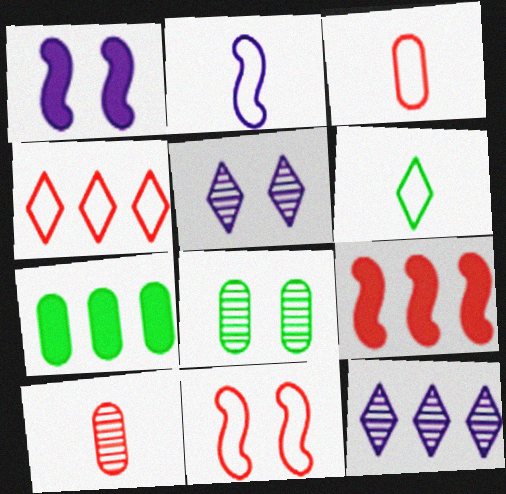[[2, 3, 6], 
[3, 4, 11]]